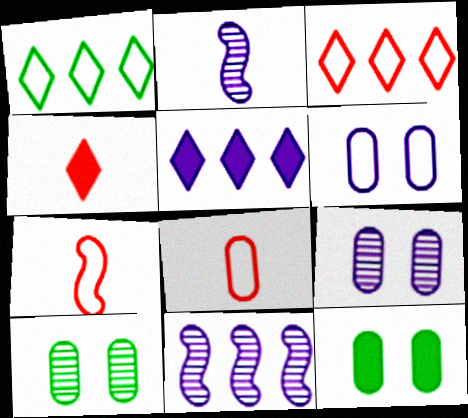[[1, 6, 7], 
[2, 3, 12], 
[2, 5, 6], 
[5, 7, 10]]